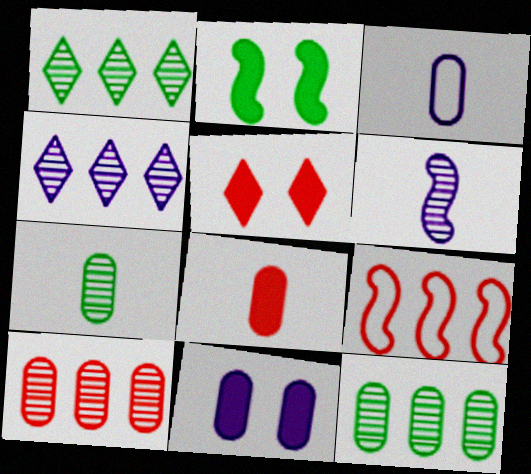[[2, 5, 11], 
[2, 6, 9], 
[3, 7, 8]]